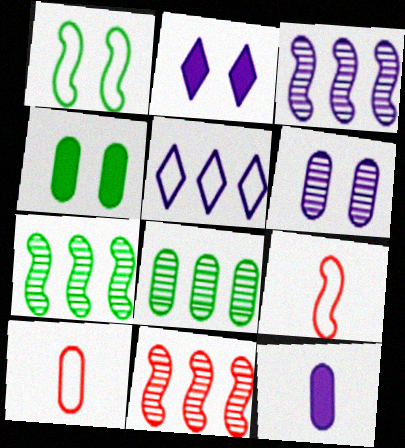[[1, 5, 10], 
[2, 7, 10], 
[2, 8, 9], 
[3, 7, 11]]